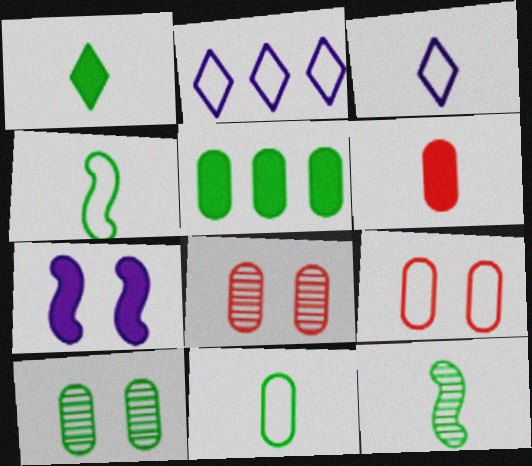[[1, 11, 12], 
[2, 4, 9], 
[3, 6, 12], 
[5, 10, 11]]